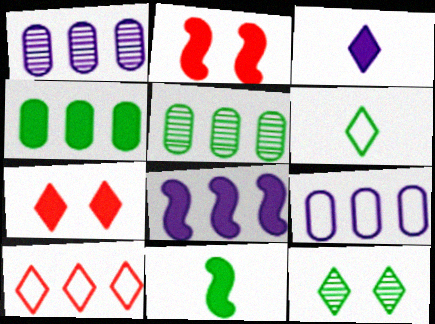[[1, 2, 6], 
[2, 3, 4], 
[2, 8, 11], 
[3, 10, 12], 
[5, 8, 10]]